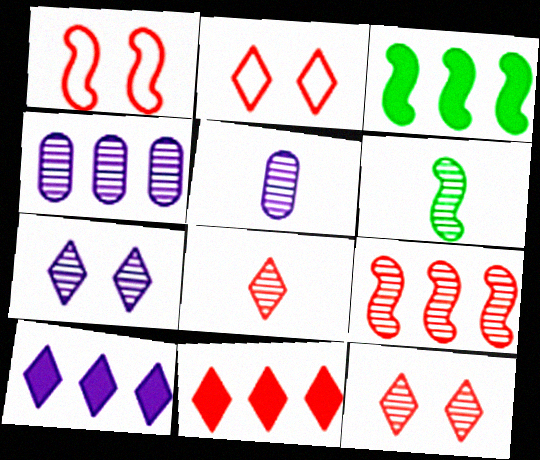[[2, 3, 5], 
[2, 8, 11], 
[4, 6, 12], 
[5, 6, 8]]